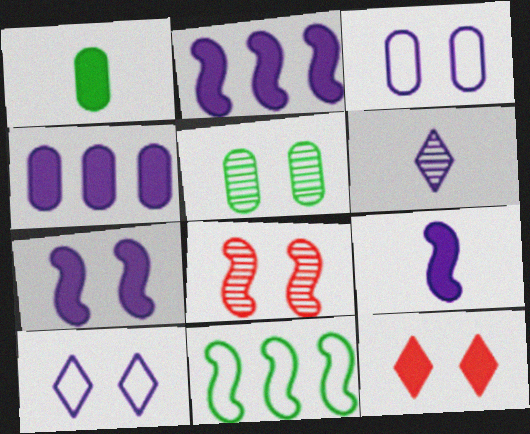[[1, 2, 12], 
[2, 3, 6], 
[2, 7, 9], 
[8, 9, 11]]